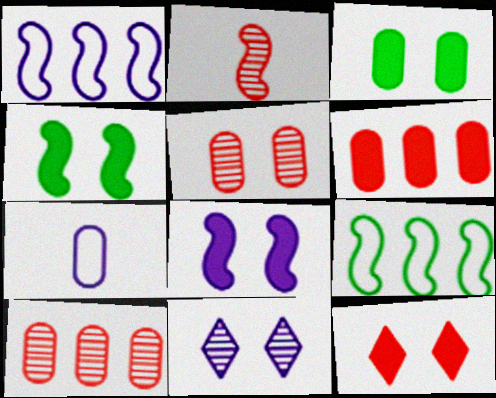[[1, 2, 4], 
[2, 8, 9], 
[3, 7, 10], 
[3, 8, 12]]